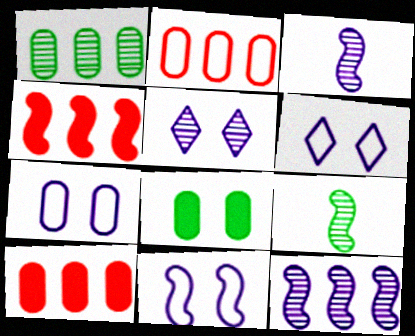[[4, 9, 11], 
[6, 7, 11], 
[6, 9, 10]]